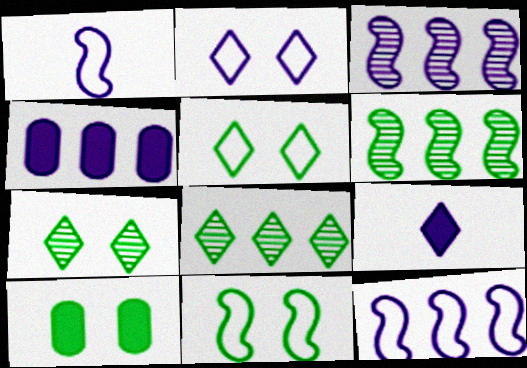[[7, 10, 11]]